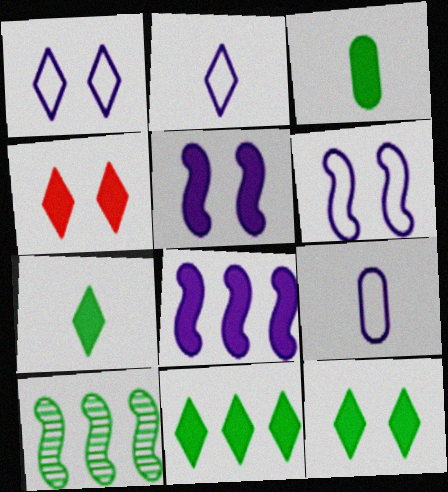[[3, 4, 8], 
[4, 9, 10], 
[7, 11, 12]]